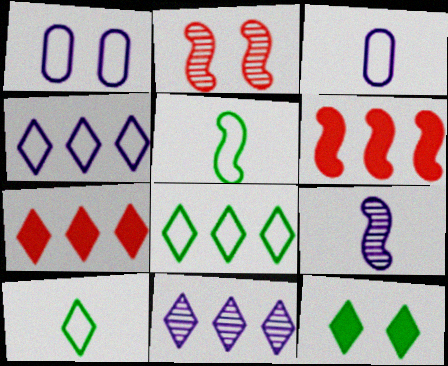[[1, 2, 12], 
[7, 8, 11]]